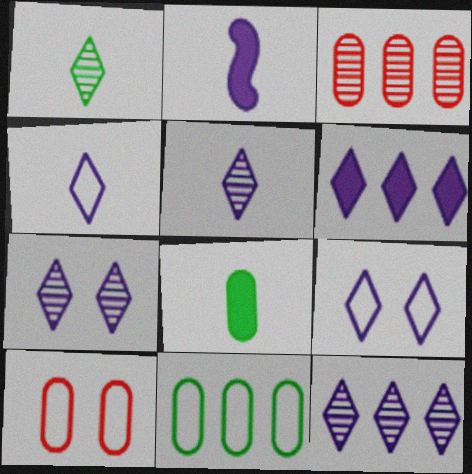[[4, 6, 7], 
[5, 6, 9], 
[5, 7, 12]]